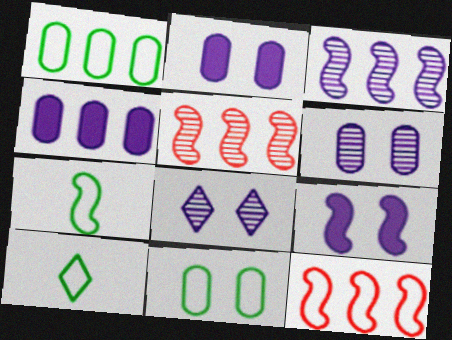[[2, 5, 10], 
[5, 7, 9]]